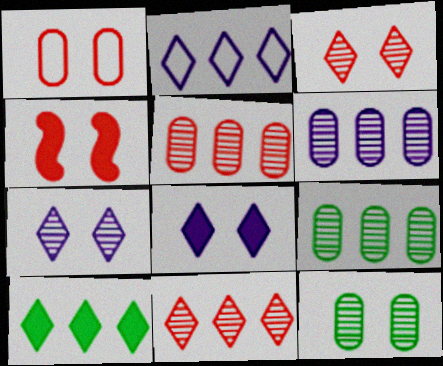[[1, 3, 4], 
[2, 10, 11], 
[5, 6, 9]]